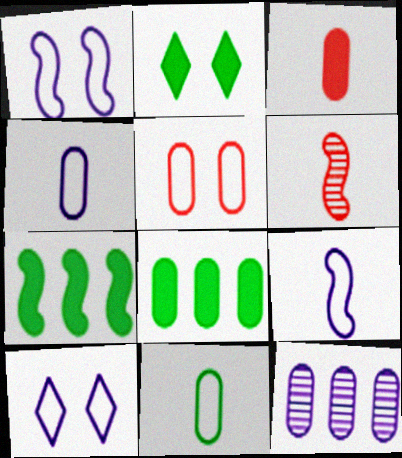[[1, 6, 7], 
[6, 8, 10]]